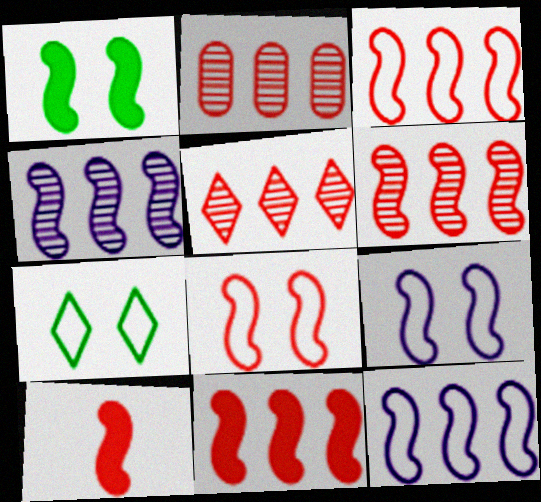[[2, 5, 6], 
[3, 6, 11], 
[6, 8, 10]]